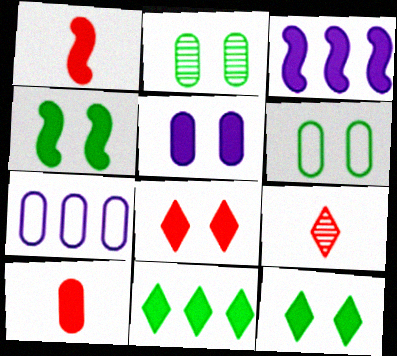[[1, 3, 4], 
[1, 5, 11], 
[2, 7, 10], 
[3, 6, 9], 
[3, 10, 12], 
[4, 5, 8], 
[4, 7, 9]]